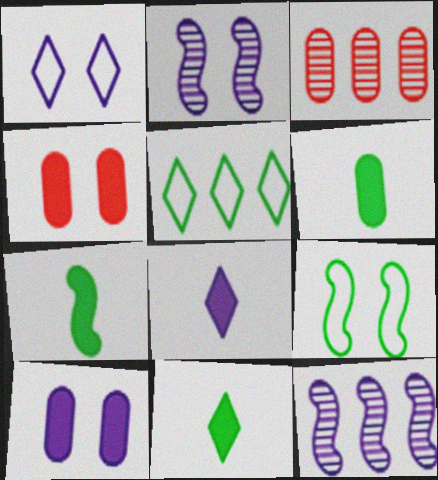[[1, 2, 10], 
[1, 3, 7], 
[3, 8, 9], 
[6, 7, 11]]